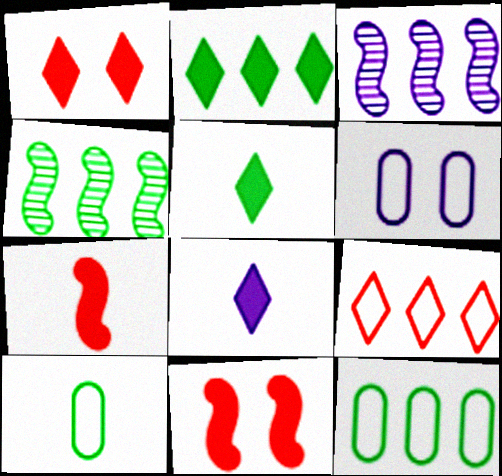[[1, 2, 8], 
[1, 3, 10], 
[2, 4, 12], 
[3, 6, 8]]